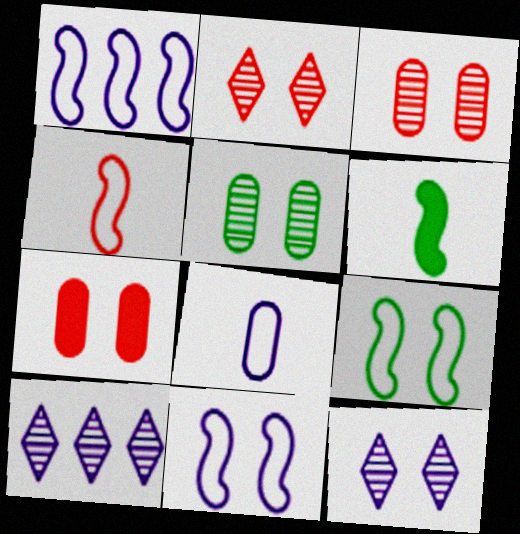[[1, 4, 9], 
[7, 9, 12]]